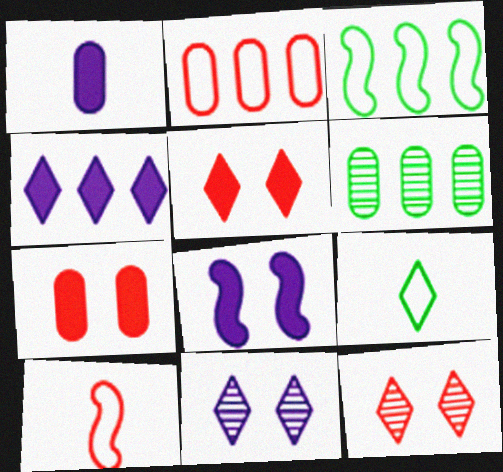[[1, 3, 12], 
[1, 4, 8], 
[4, 9, 12]]